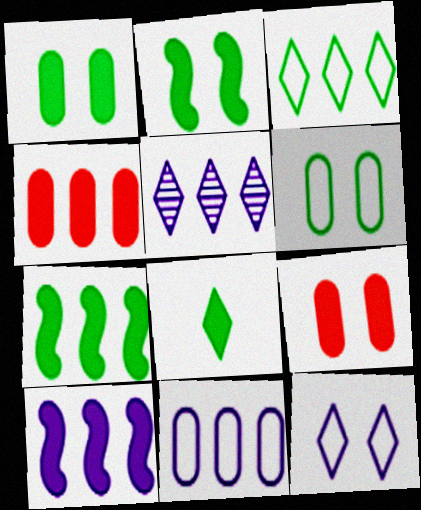[[1, 7, 8], 
[5, 10, 11], 
[8, 9, 10]]